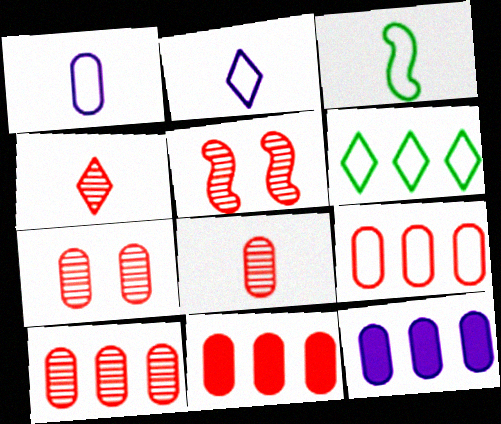[[4, 5, 10], 
[7, 8, 10], 
[9, 10, 11]]